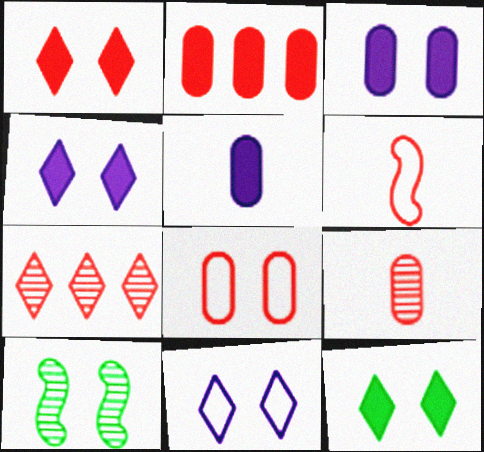[[1, 4, 12], 
[2, 8, 9], 
[4, 8, 10]]